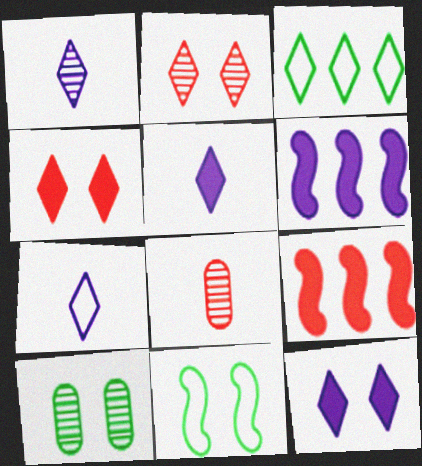[[1, 3, 4], 
[1, 5, 7], 
[2, 3, 5], 
[7, 9, 10]]